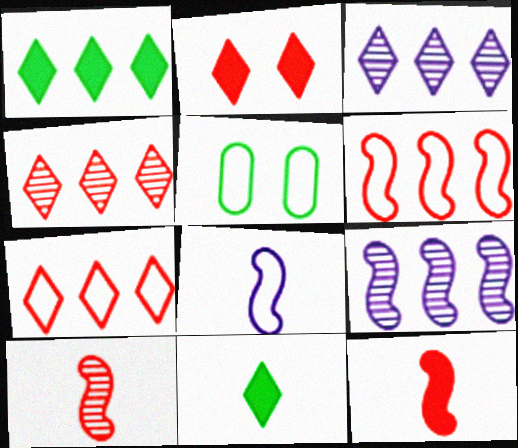[[1, 3, 7], 
[3, 5, 12], 
[5, 7, 8]]